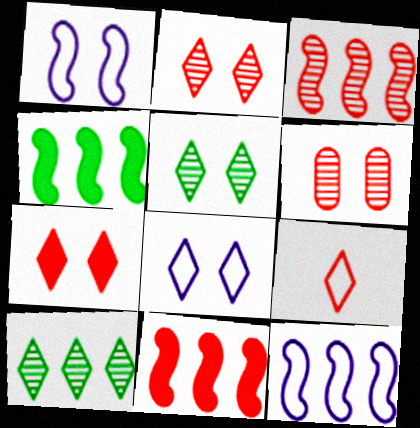[[3, 4, 12], 
[5, 7, 8], 
[6, 9, 11]]